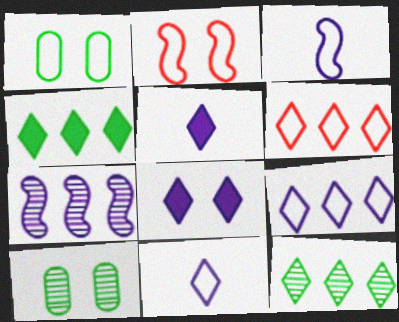[[1, 3, 6], 
[2, 8, 10]]